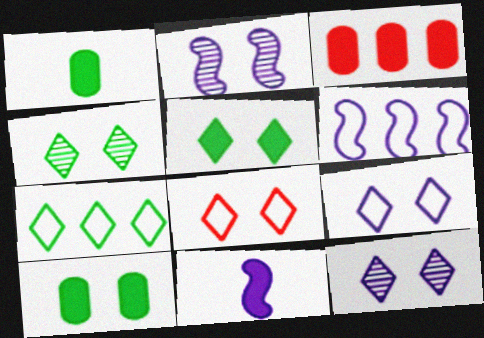[[2, 6, 11], 
[2, 8, 10], 
[3, 5, 11], 
[5, 8, 12]]